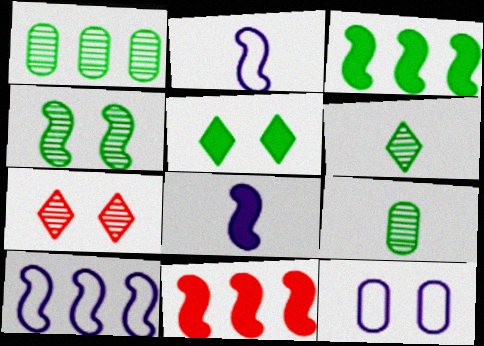[[1, 4, 6], 
[2, 4, 11], 
[6, 11, 12]]